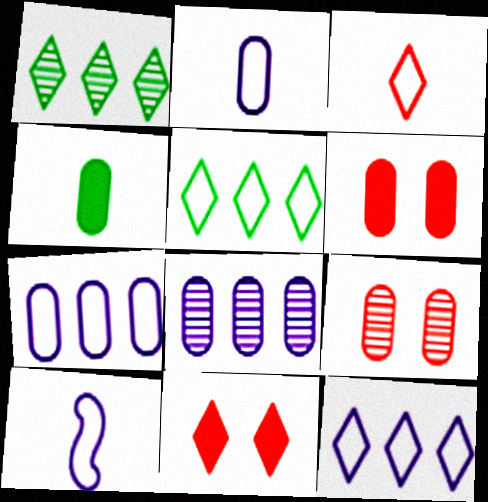[[1, 6, 10], 
[4, 7, 9]]